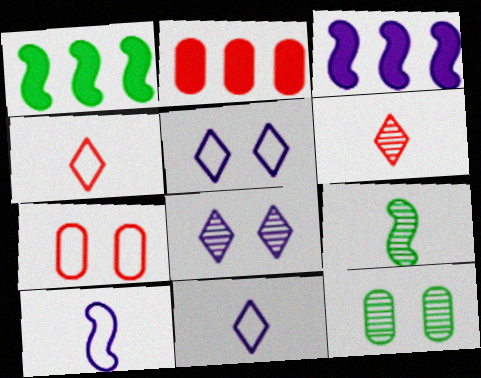[[2, 5, 9], 
[3, 4, 12]]